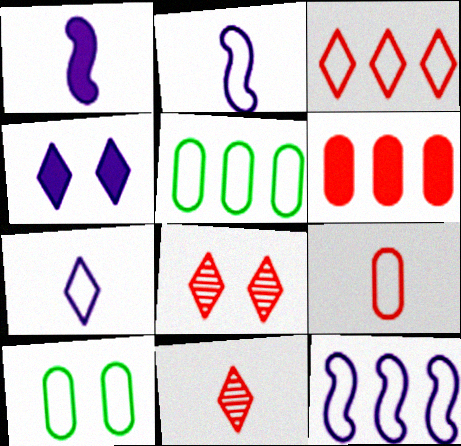[[1, 5, 8], 
[2, 3, 10], 
[3, 5, 12]]